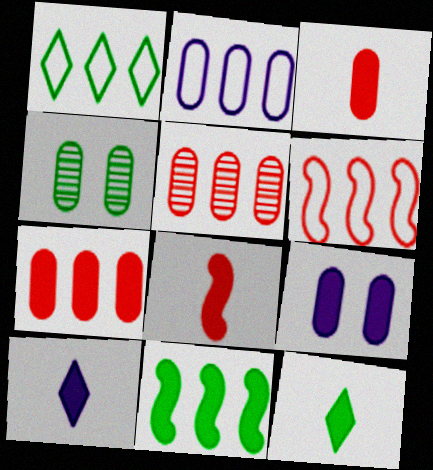[[1, 2, 6], 
[2, 3, 4], 
[4, 6, 10]]